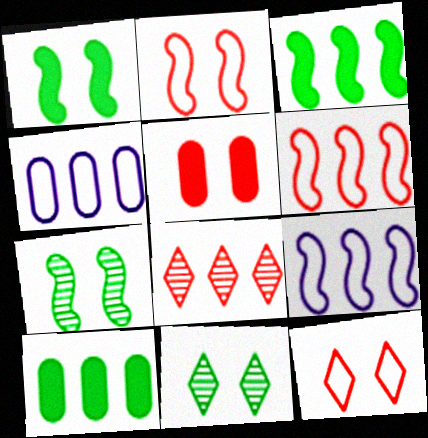[[3, 4, 8], 
[8, 9, 10]]